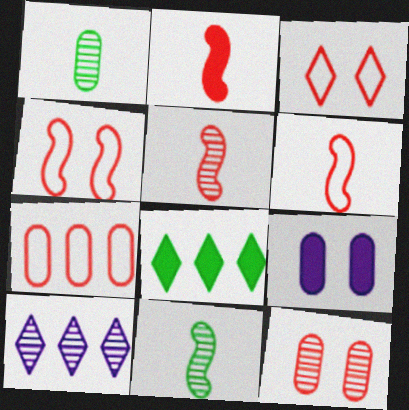[[1, 7, 9], 
[2, 5, 6], 
[2, 8, 9], 
[3, 6, 7], 
[10, 11, 12]]